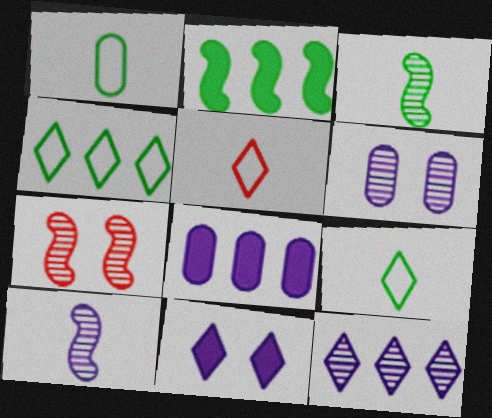[[2, 5, 6], 
[6, 10, 12], 
[7, 8, 9]]